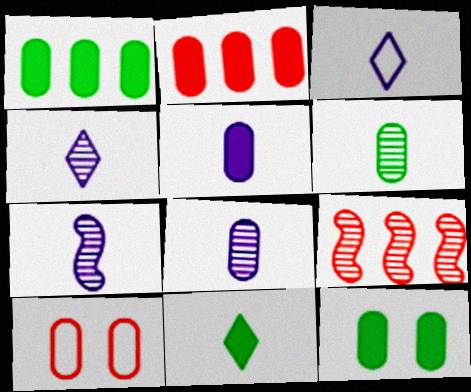[[1, 8, 10], 
[2, 5, 12], 
[3, 5, 7], 
[3, 9, 12], 
[4, 7, 8]]